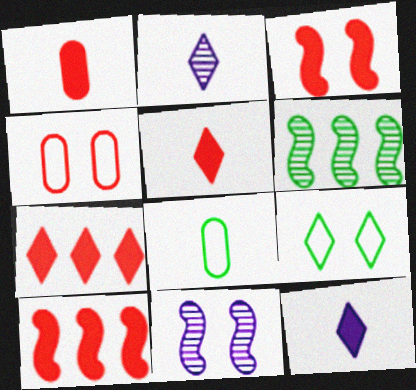[[1, 3, 7], 
[2, 7, 9], 
[4, 6, 12], 
[7, 8, 11]]